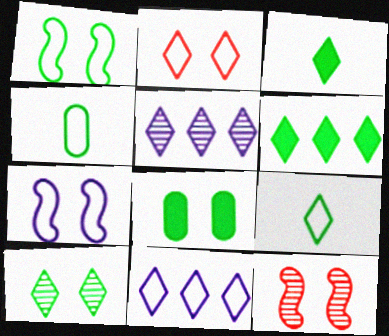[[1, 8, 10], 
[2, 3, 5], 
[2, 9, 11], 
[6, 9, 10]]